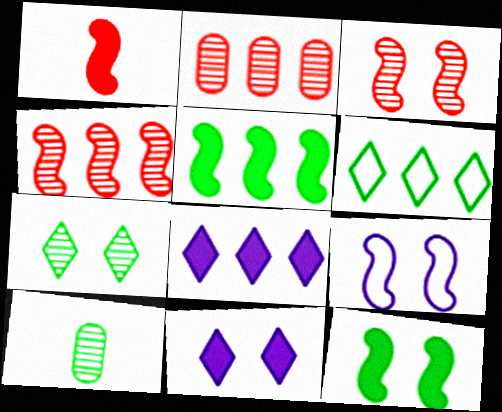[[3, 9, 12], 
[6, 10, 12]]